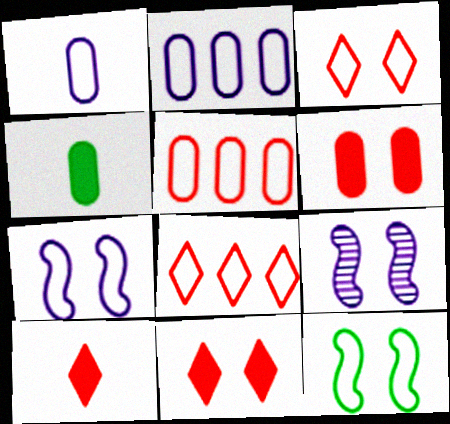[[1, 8, 12], 
[4, 8, 9]]